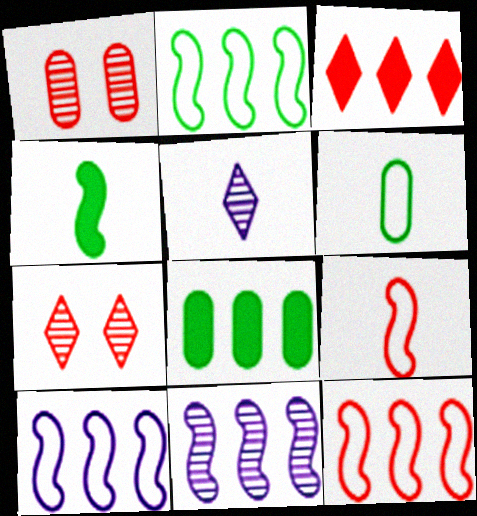[[1, 3, 9], 
[2, 10, 12]]